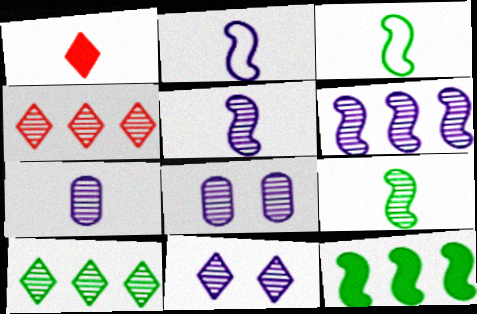[[1, 3, 7], 
[4, 8, 9], 
[6, 7, 11]]